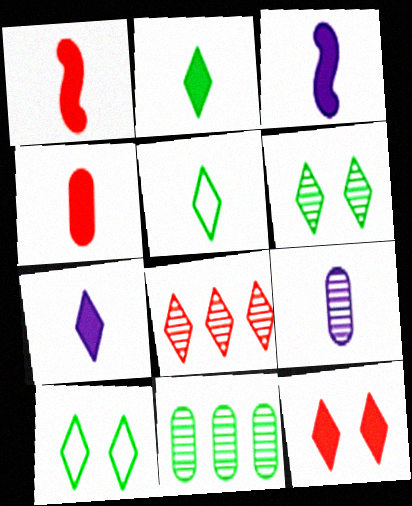[[1, 5, 9], 
[2, 3, 4], 
[7, 8, 10]]